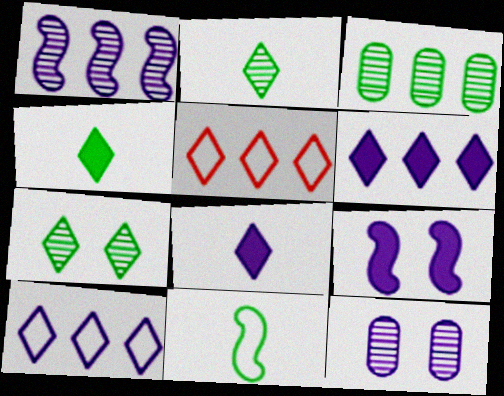[[5, 7, 8]]